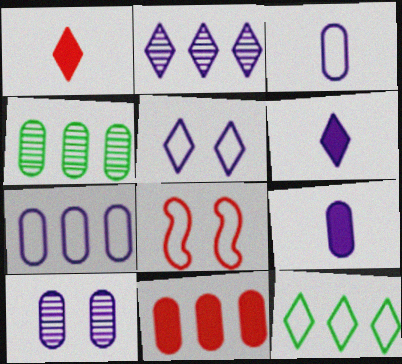[[2, 5, 6], 
[3, 8, 12], 
[4, 6, 8], 
[4, 7, 11], 
[7, 9, 10]]